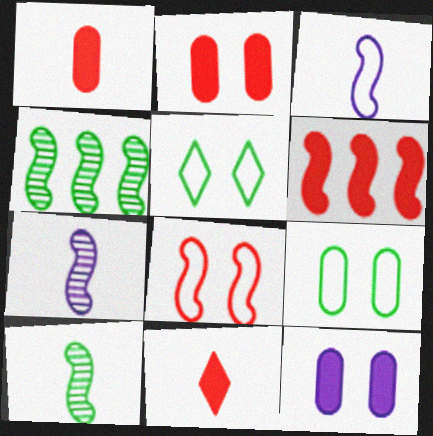[[2, 6, 11]]